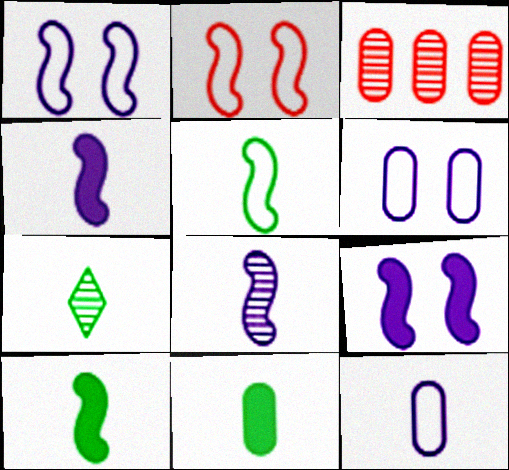[[3, 6, 11], 
[5, 7, 11]]